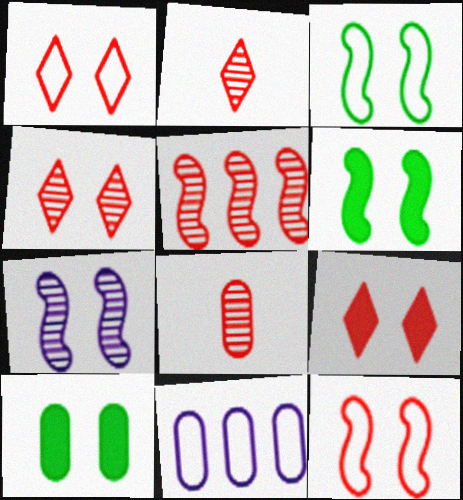[[1, 4, 9], 
[1, 7, 10], 
[2, 6, 11], 
[4, 5, 8], 
[6, 7, 12], 
[8, 10, 11]]